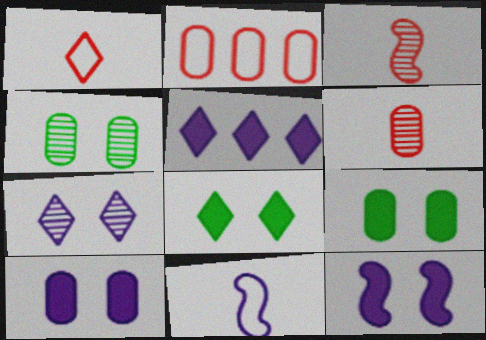[]